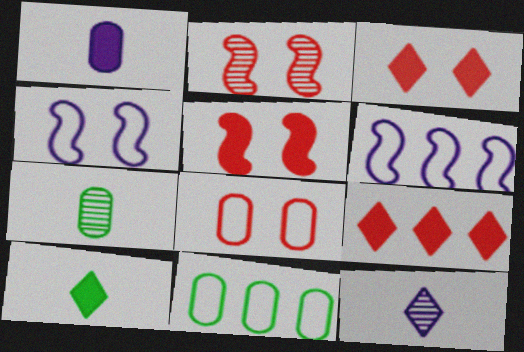[[2, 3, 8], 
[3, 6, 7], 
[4, 7, 9], 
[5, 11, 12]]